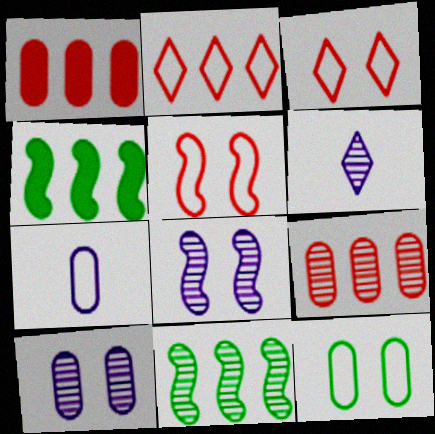[]